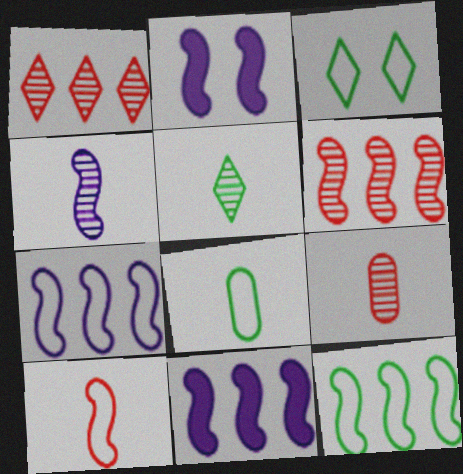[[1, 2, 8], 
[2, 4, 7], 
[3, 8, 12], 
[3, 9, 11], 
[4, 5, 9], 
[6, 11, 12]]